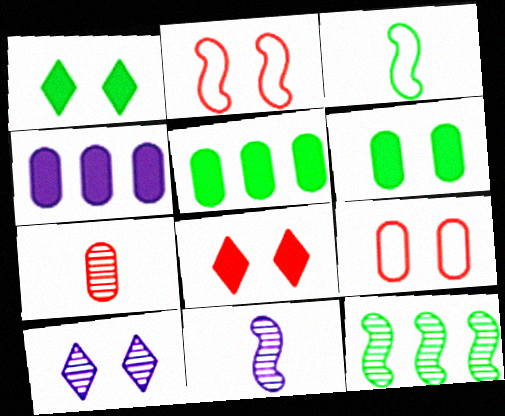[[2, 6, 10], 
[7, 10, 12]]